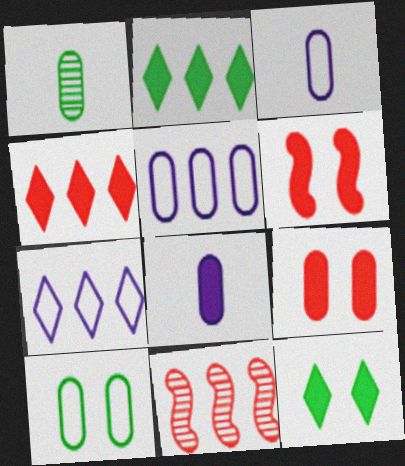[[1, 5, 9], 
[1, 6, 7], 
[2, 5, 11], 
[2, 6, 8], 
[3, 11, 12]]